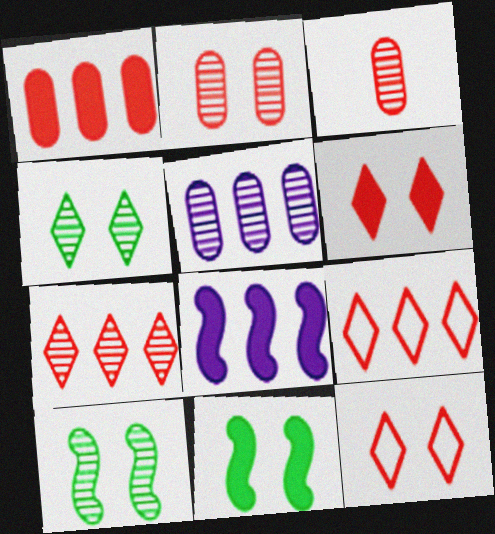[]